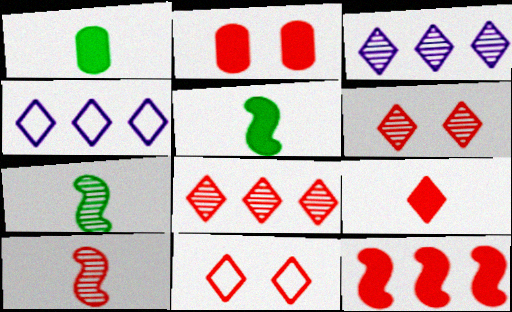[[2, 4, 7], 
[2, 9, 12], 
[8, 9, 11]]